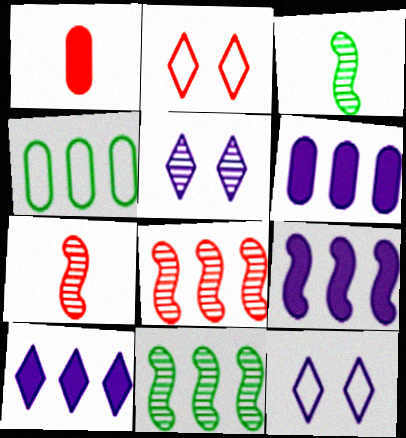[[1, 2, 8], 
[1, 11, 12], 
[2, 3, 6], 
[4, 8, 10], 
[6, 9, 10]]